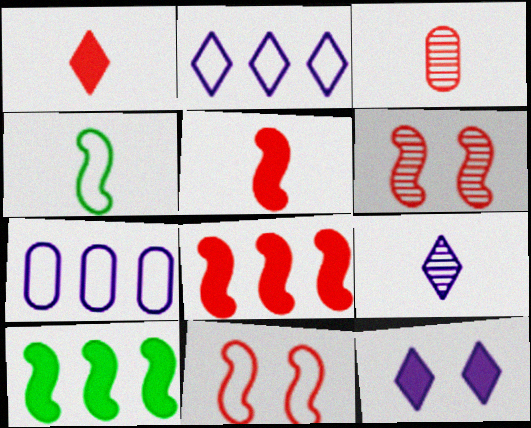[[2, 9, 12]]